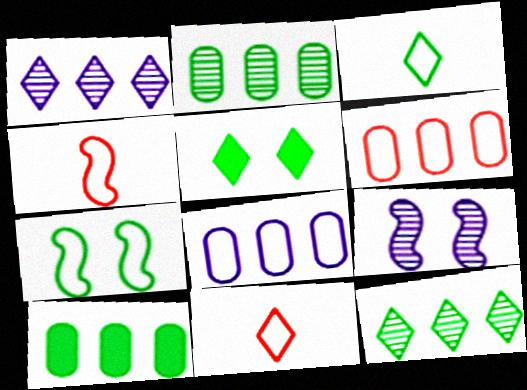[[1, 5, 11], 
[3, 5, 12], 
[7, 8, 11], 
[9, 10, 11]]